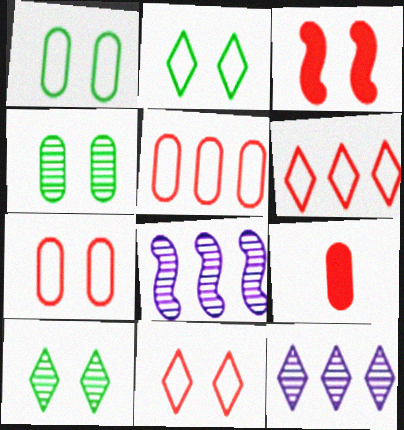[[2, 8, 9]]